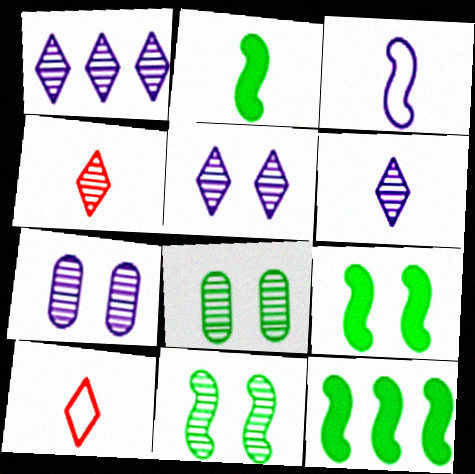[[1, 5, 6], 
[2, 9, 12], 
[7, 10, 12]]